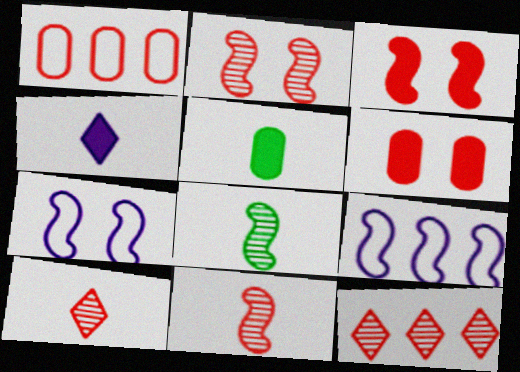[[1, 3, 10], 
[3, 8, 9], 
[5, 7, 12]]